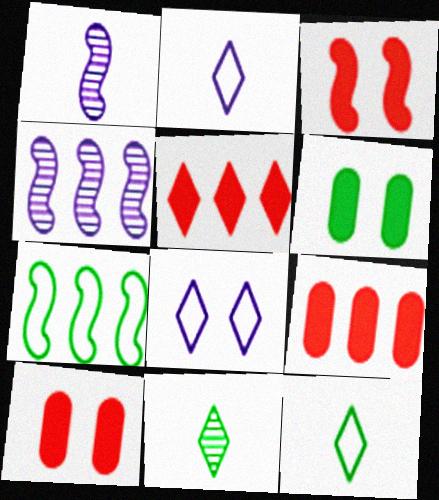[[1, 3, 7], 
[4, 10, 12], 
[5, 8, 11], 
[6, 7, 11]]